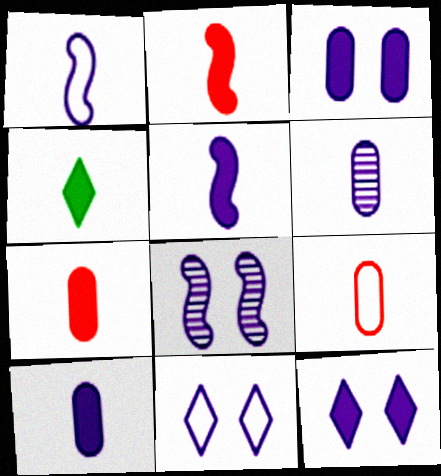[[2, 4, 10], 
[3, 8, 11], 
[4, 5, 7]]